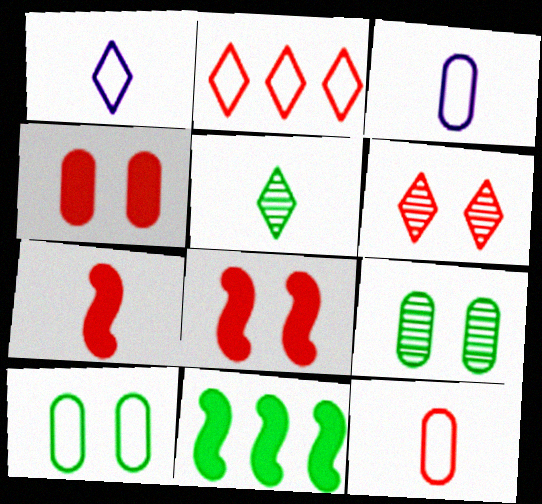[[3, 5, 7], 
[3, 6, 11], 
[5, 10, 11]]